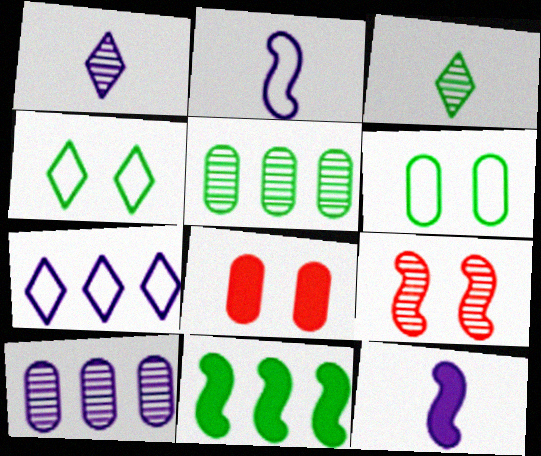[[1, 5, 9], 
[2, 9, 11], 
[3, 6, 11], 
[3, 9, 10]]